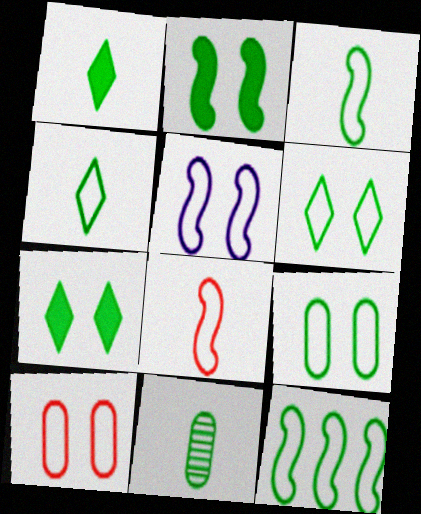[[1, 3, 11], 
[4, 9, 12], 
[5, 6, 10], 
[5, 8, 12], 
[7, 11, 12]]